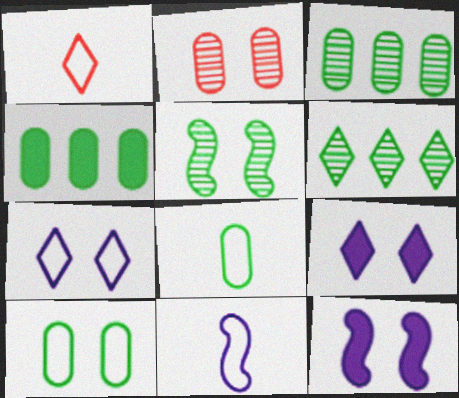[[1, 3, 12], 
[1, 6, 9], 
[1, 8, 11]]